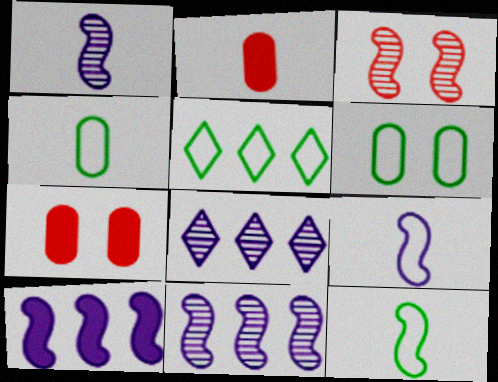[[1, 5, 7], 
[3, 10, 12], 
[5, 6, 12], 
[7, 8, 12]]